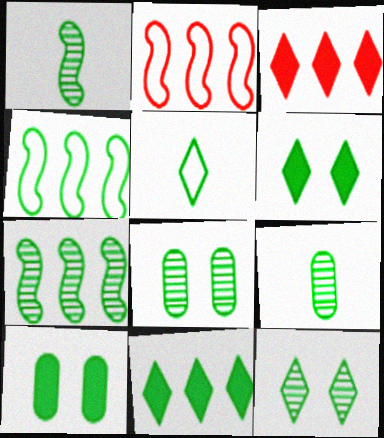[[4, 6, 9], 
[5, 7, 10], 
[5, 11, 12], 
[7, 9, 12]]